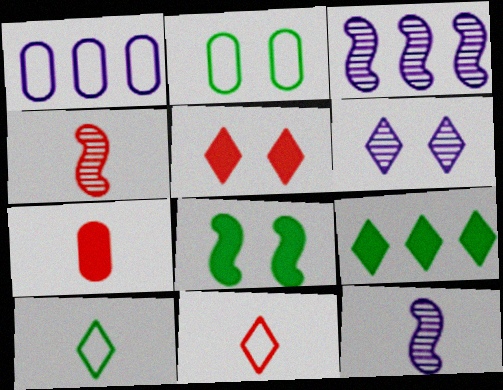[[4, 7, 11], 
[6, 9, 11], 
[7, 10, 12]]